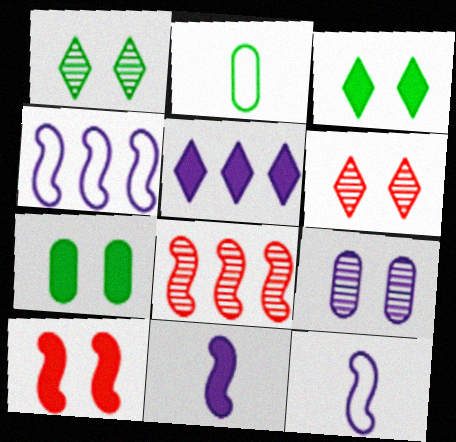[[5, 9, 12]]